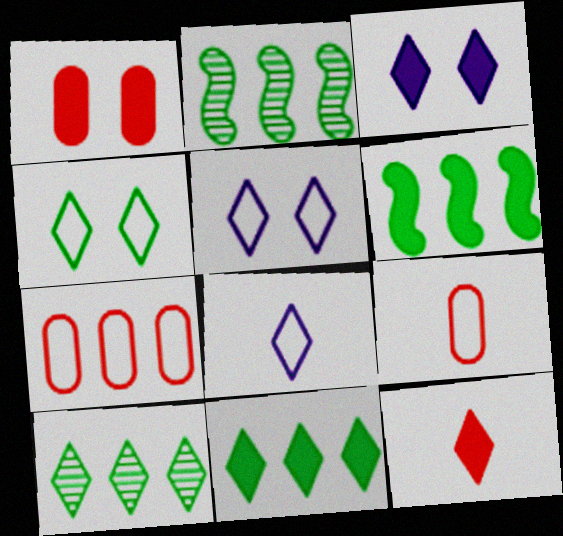[[1, 2, 8], 
[2, 3, 9], 
[3, 11, 12], 
[5, 10, 12]]